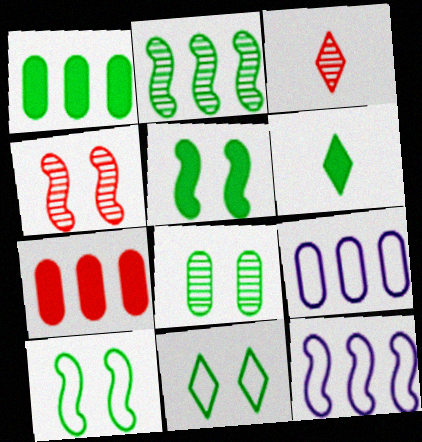[[1, 5, 6], 
[3, 5, 9], 
[4, 6, 9], 
[5, 8, 11]]